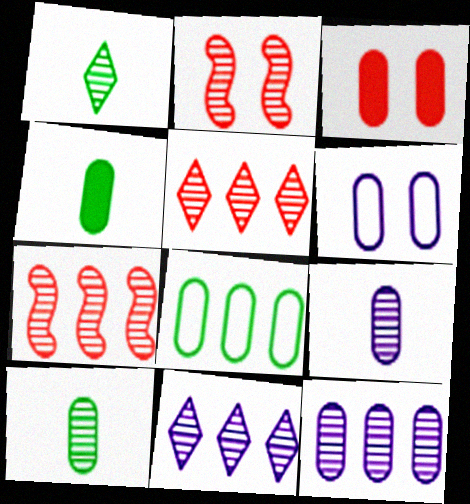[[1, 2, 12], 
[2, 10, 11], 
[3, 8, 9]]